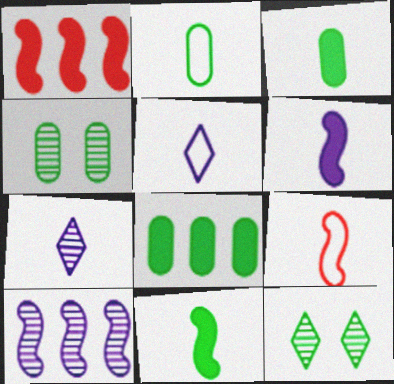[[1, 4, 5], 
[2, 4, 8], 
[2, 5, 9], 
[3, 7, 9]]